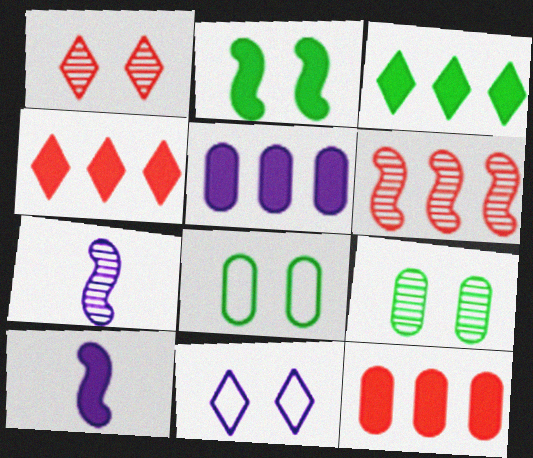[[4, 7, 8], 
[5, 7, 11]]